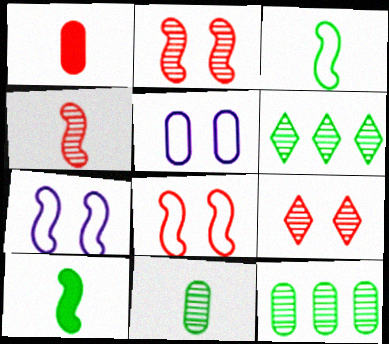[[1, 5, 12], 
[1, 6, 7]]